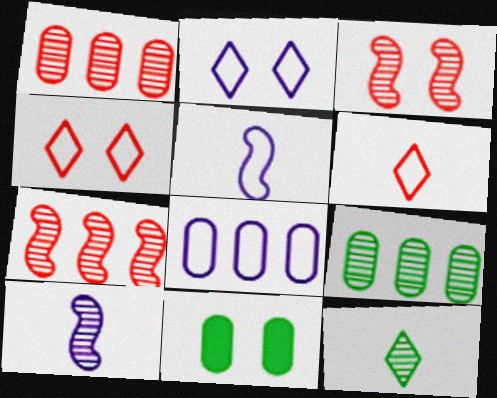[[2, 3, 11], 
[2, 5, 8]]